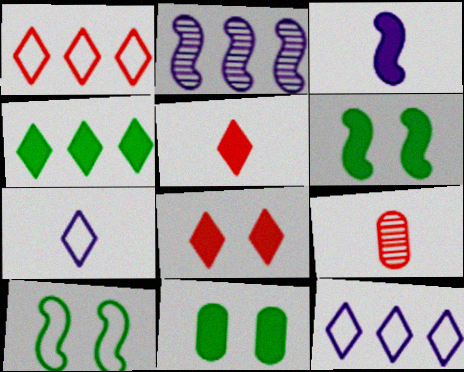[[6, 9, 12]]